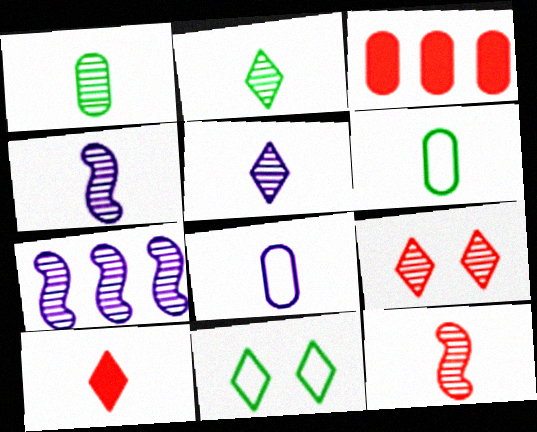[[1, 5, 12], 
[1, 7, 9], 
[3, 4, 11], 
[4, 6, 10]]